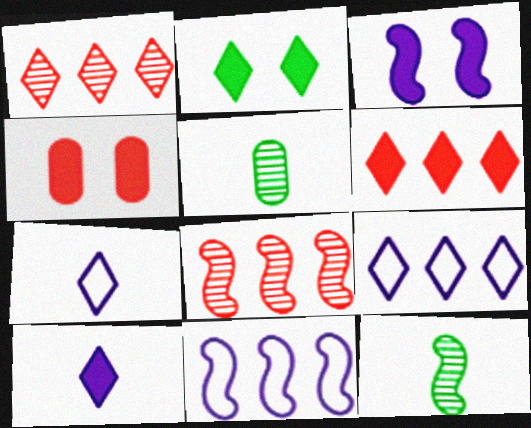[[1, 2, 7], 
[2, 3, 4], 
[2, 6, 10], 
[4, 9, 12]]